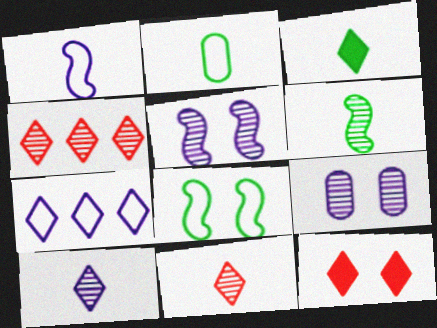[[2, 3, 6], 
[4, 6, 9], 
[8, 9, 12]]